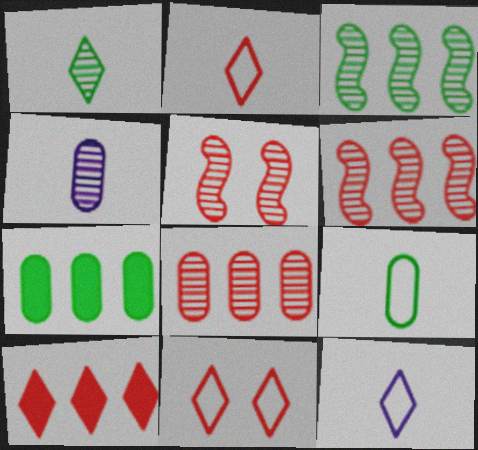[[5, 7, 12]]